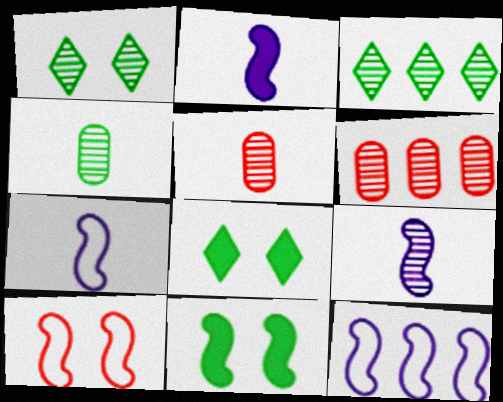[[1, 6, 9], 
[2, 7, 9], 
[5, 8, 12], 
[6, 7, 8]]